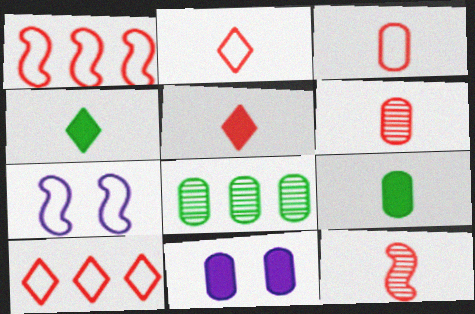[[3, 5, 12], 
[3, 8, 11], 
[5, 7, 8]]